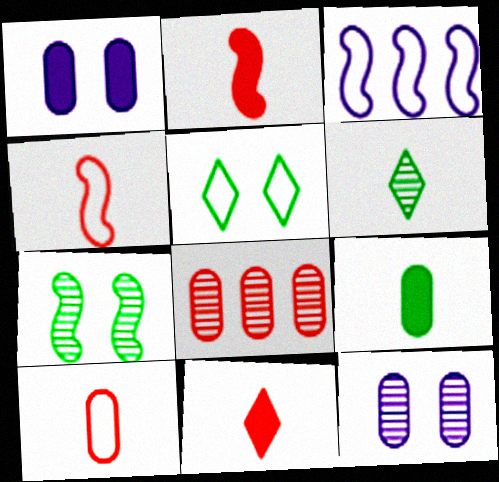[[2, 3, 7], 
[3, 5, 10]]